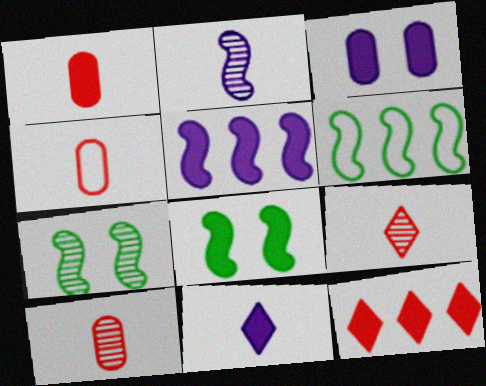[[1, 4, 10], 
[3, 5, 11], 
[3, 6, 9]]